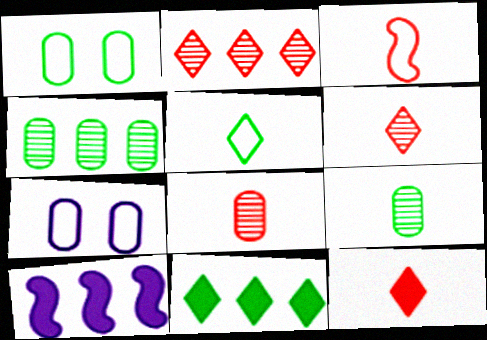[[1, 6, 10], 
[3, 8, 12]]